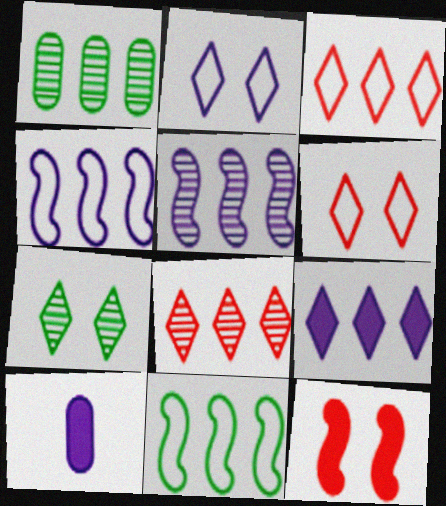[[1, 5, 8], 
[2, 5, 10]]